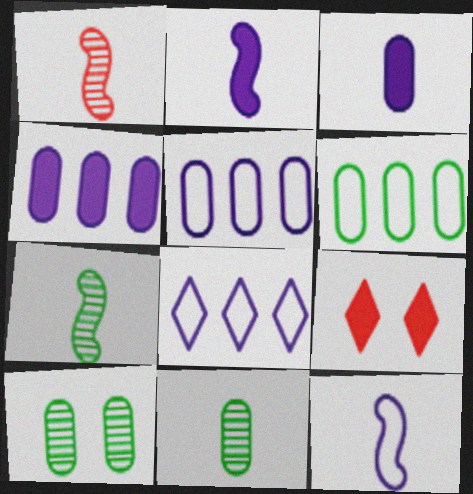[[5, 7, 9]]